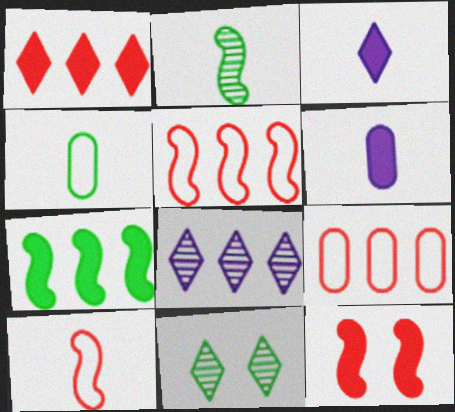[[4, 7, 11], 
[4, 8, 12], 
[5, 6, 11], 
[7, 8, 9]]